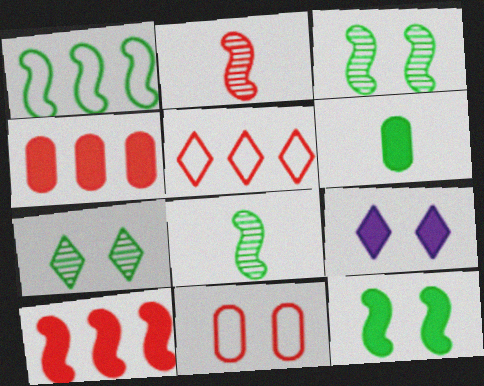[[1, 6, 7], 
[1, 8, 12], 
[3, 9, 11], 
[6, 9, 10]]